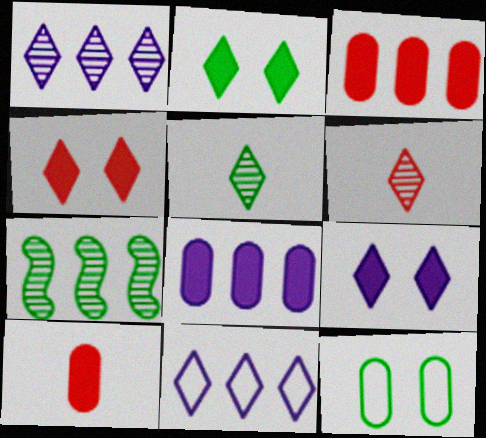[[2, 4, 9], 
[2, 6, 11], 
[3, 7, 11], 
[4, 5, 11]]